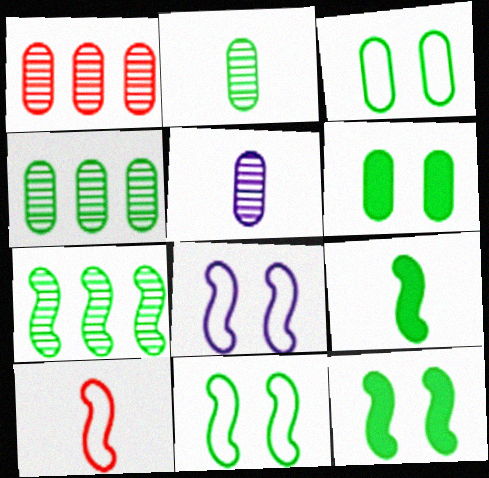[[7, 9, 11]]